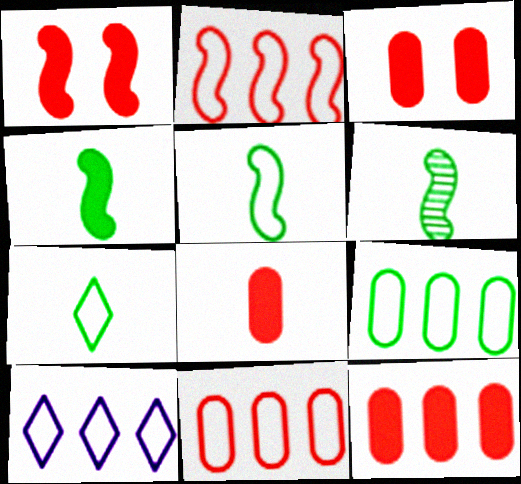[[2, 9, 10], 
[3, 6, 10], 
[3, 8, 12], 
[4, 5, 6]]